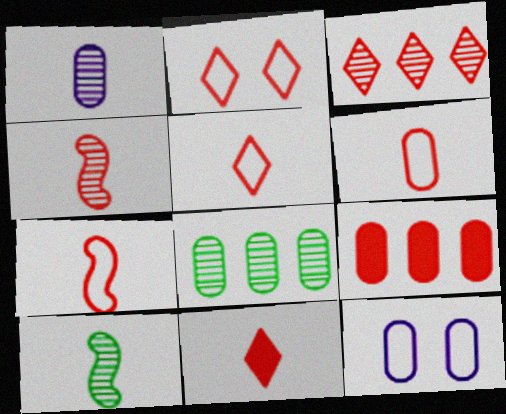[[2, 3, 11], 
[2, 4, 9], 
[4, 6, 11], 
[5, 6, 7]]